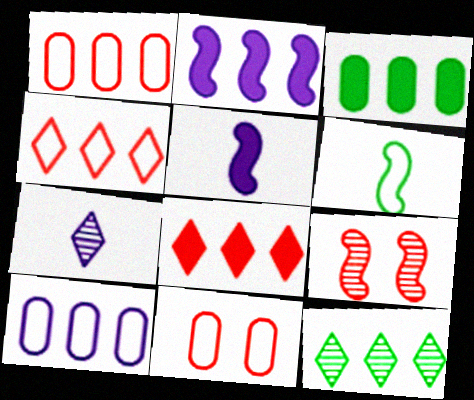[[1, 2, 12], 
[2, 3, 8], 
[2, 6, 9], 
[5, 11, 12]]